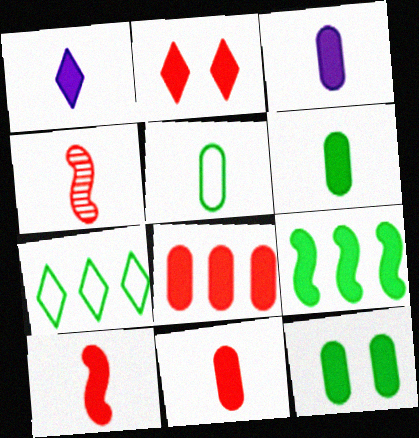[[1, 4, 5], 
[1, 6, 10], 
[2, 3, 9], 
[2, 8, 10], 
[3, 6, 11], 
[3, 8, 12]]